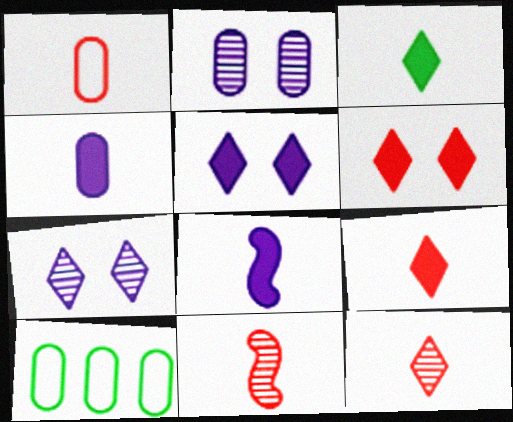[[1, 9, 11], 
[5, 10, 11]]